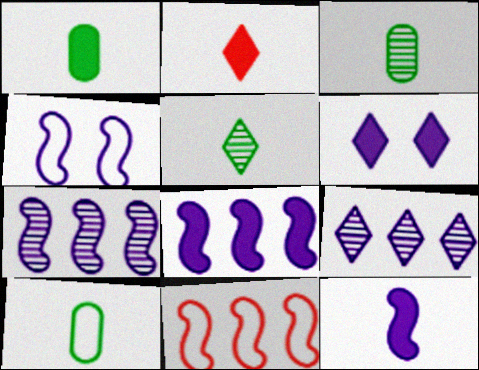[[1, 2, 12], 
[1, 3, 10], 
[3, 6, 11], 
[4, 7, 12]]